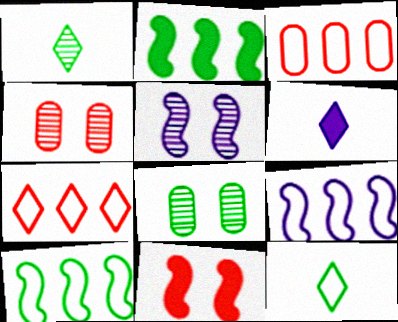[[2, 8, 12], 
[4, 6, 10]]